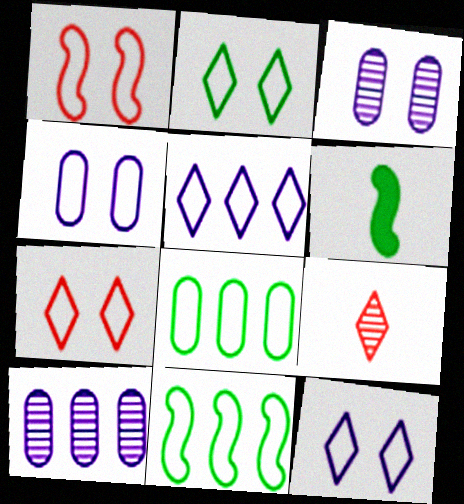[[1, 2, 4], 
[2, 7, 12], 
[6, 7, 10]]